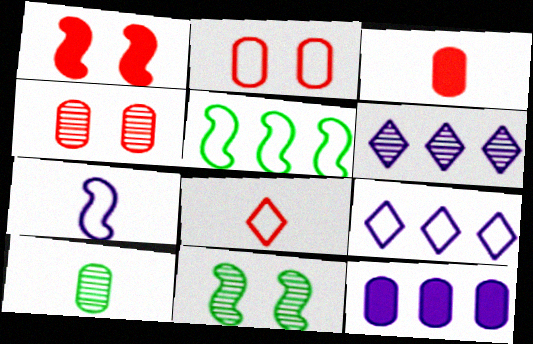[[1, 9, 10], 
[2, 10, 12], 
[3, 9, 11], 
[8, 11, 12]]